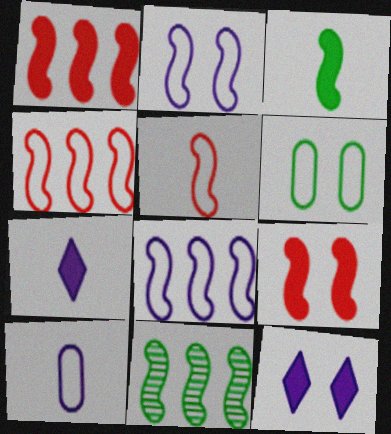[[1, 8, 11]]